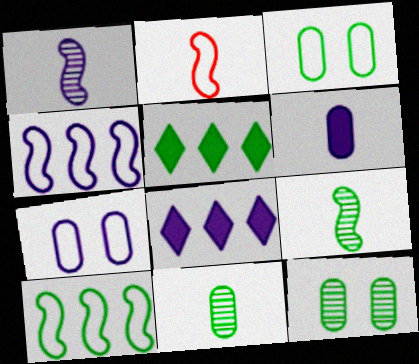[[1, 7, 8], 
[2, 8, 12], 
[3, 5, 9]]